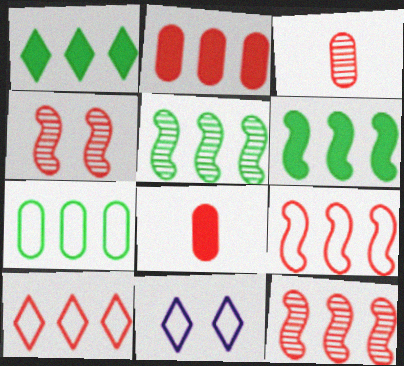[[1, 5, 7], 
[2, 10, 12], 
[3, 6, 11], 
[4, 8, 10], 
[5, 8, 11]]